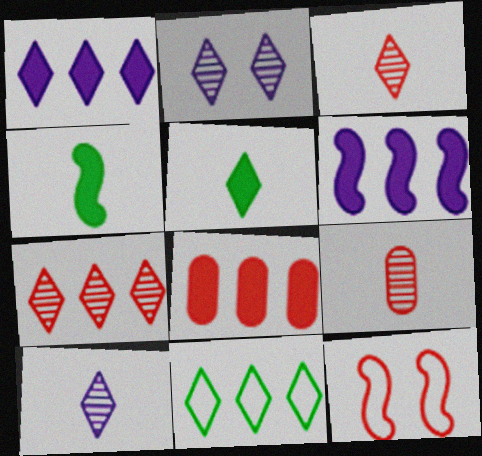[[1, 7, 11], 
[3, 8, 12]]